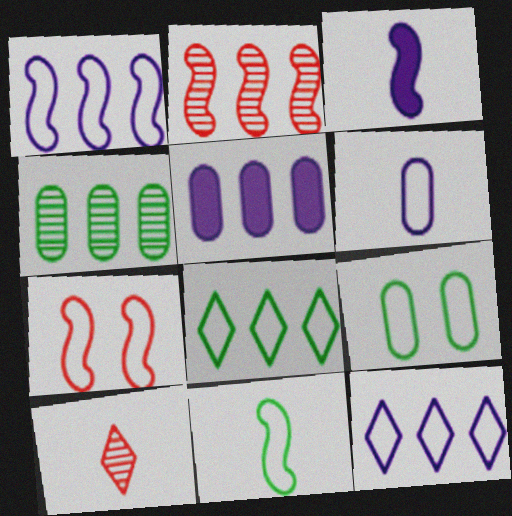[[1, 7, 11], 
[2, 5, 8], 
[6, 7, 8], 
[8, 9, 11]]